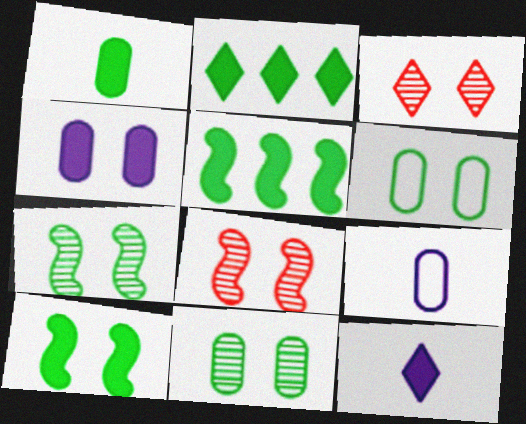[[1, 2, 10], 
[2, 8, 9], 
[3, 5, 9]]